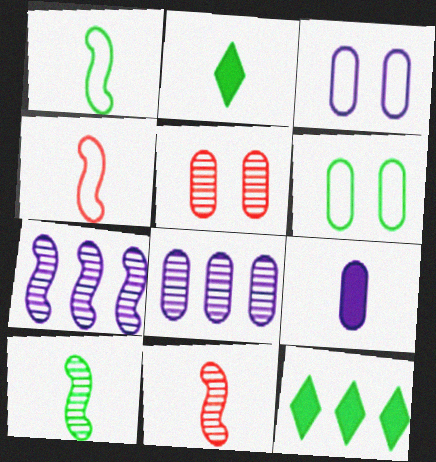[[3, 8, 9], 
[3, 11, 12], 
[6, 10, 12]]